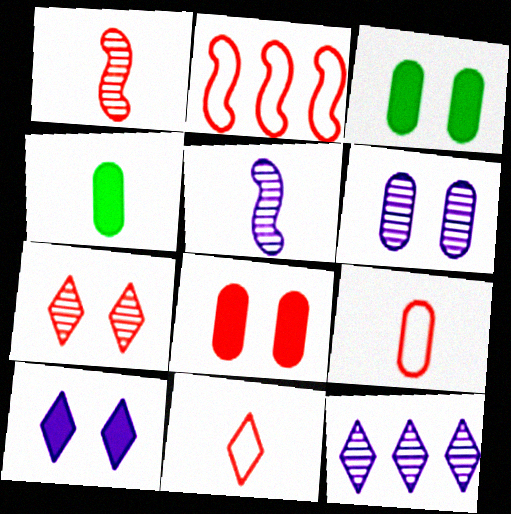[[4, 5, 11], 
[5, 6, 12]]